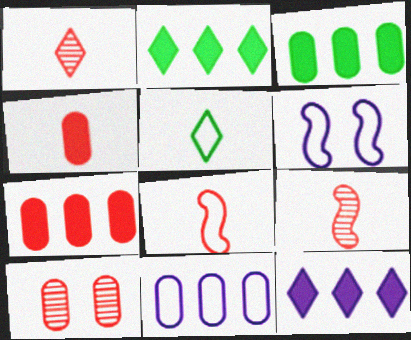[[1, 3, 6], 
[1, 4, 8]]